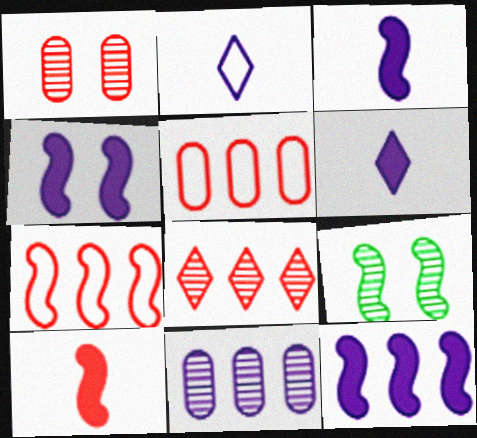[[2, 4, 11], 
[3, 4, 12], 
[3, 7, 9], 
[5, 6, 9]]